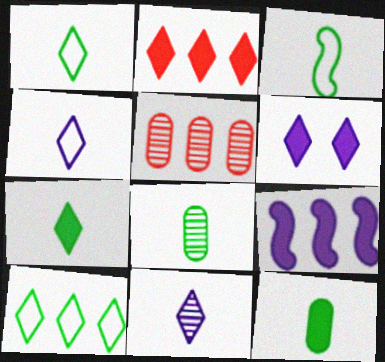[[2, 6, 7], 
[3, 5, 6], 
[3, 7, 8], 
[5, 9, 10]]